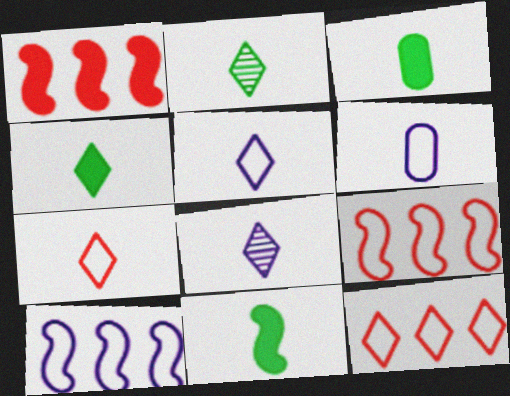[[3, 4, 11], 
[4, 7, 8]]